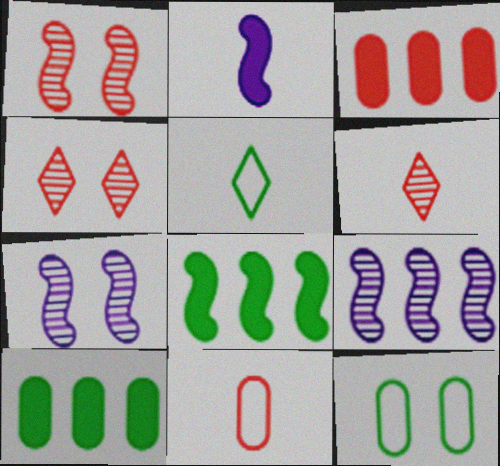[[3, 5, 7]]